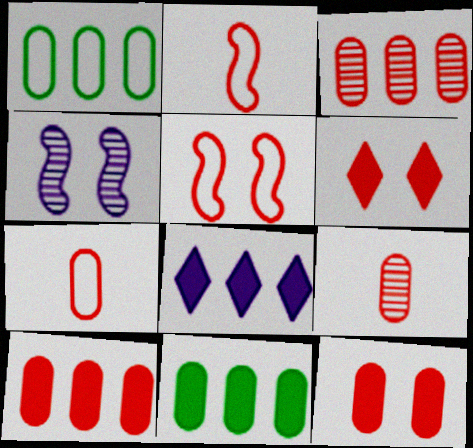[[2, 3, 6], 
[3, 7, 12]]